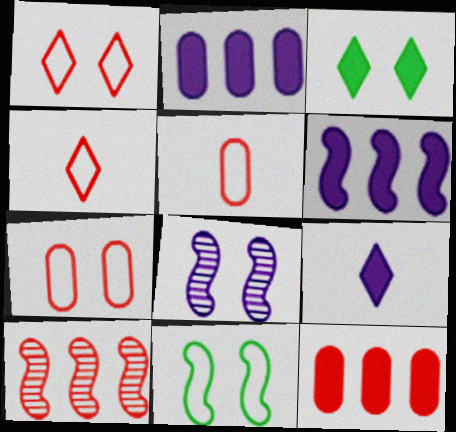[[3, 7, 8]]